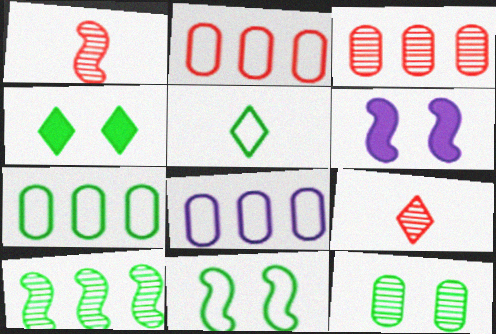[[1, 4, 8], 
[2, 7, 8], 
[3, 5, 6], 
[4, 11, 12], 
[5, 7, 11], 
[6, 7, 9]]